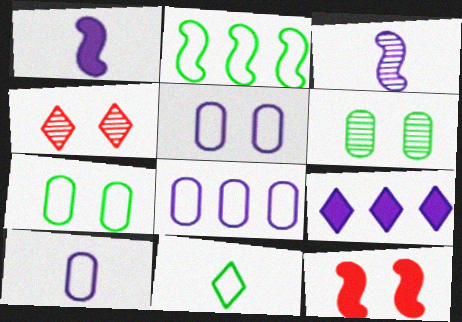[[2, 3, 12], 
[2, 7, 11], 
[3, 5, 9], 
[4, 9, 11], 
[5, 8, 10]]